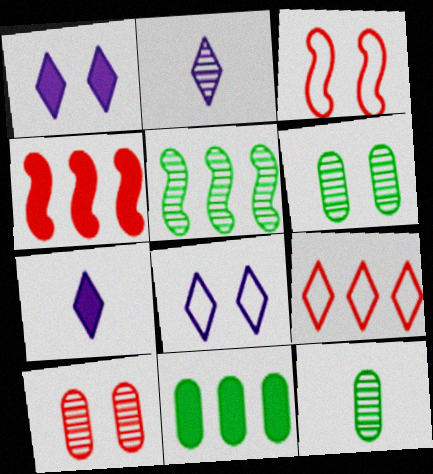[[1, 3, 6], 
[2, 3, 11], 
[2, 5, 10], 
[4, 8, 12]]